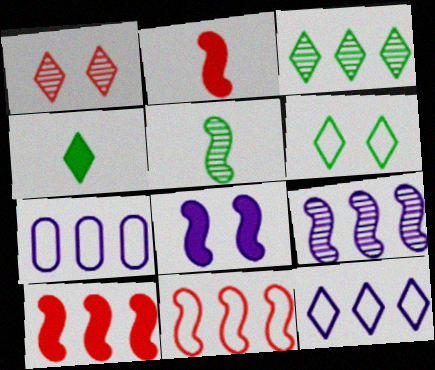[[1, 4, 12], 
[3, 4, 6], 
[3, 7, 10], 
[5, 8, 11]]